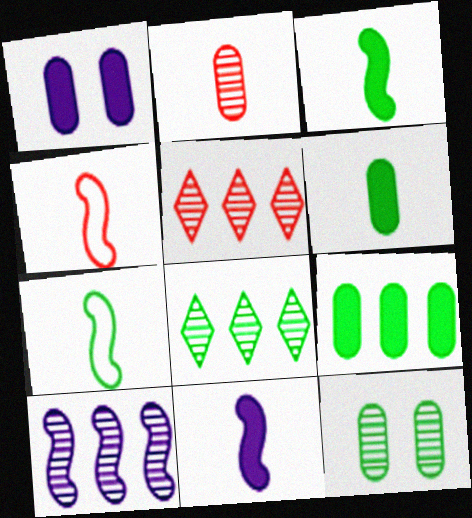[[1, 4, 8], 
[1, 5, 7]]